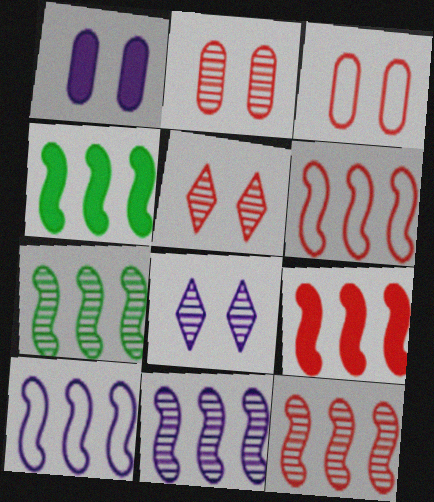[[4, 6, 11], 
[4, 10, 12], 
[6, 9, 12], 
[7, 9, 10], 
[7, 11, 12]]